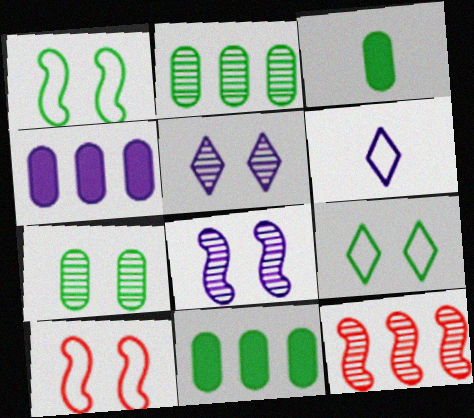[[4, 6, 8]]